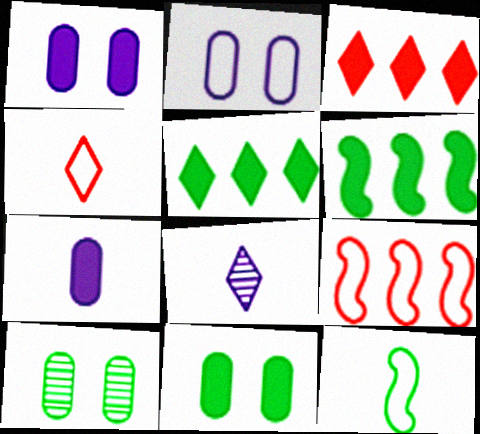[[5, 10, 12], 
[8, 9, 11]]